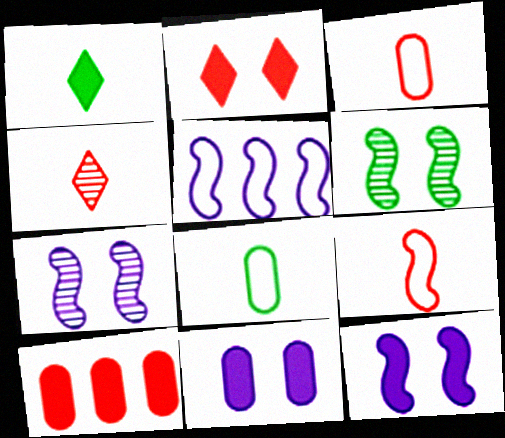[[1, 10, 12]]